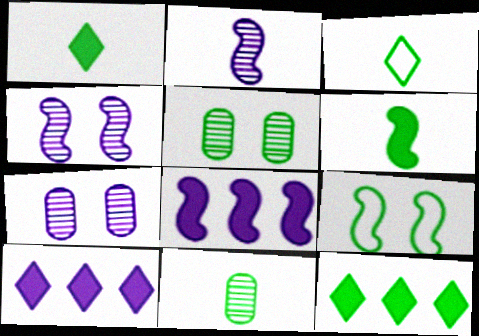[[3, 6, 11], 
[9, 11, 12]]